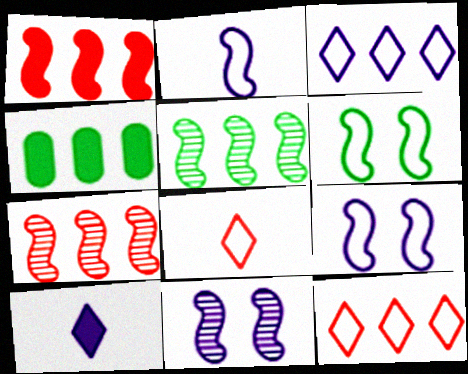[[3, 4, 7], 
[4, 8, 11]]